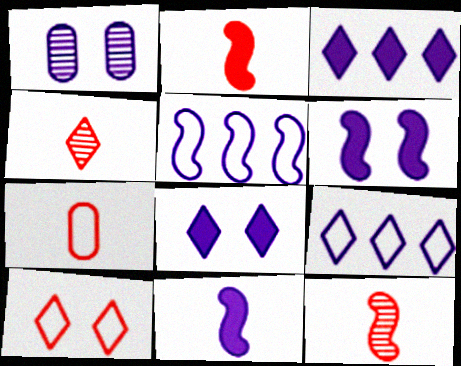[[1, 9, 11], 
[2, 4, 7]]